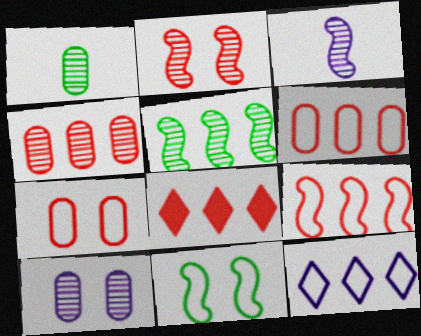[[1, 4, 10], 
[2, 3, 5], 
[4, 8, 9]]